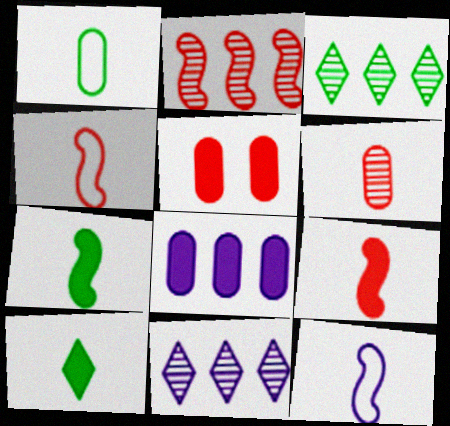[[3, 5, 12], 
[6, 10, 12]]